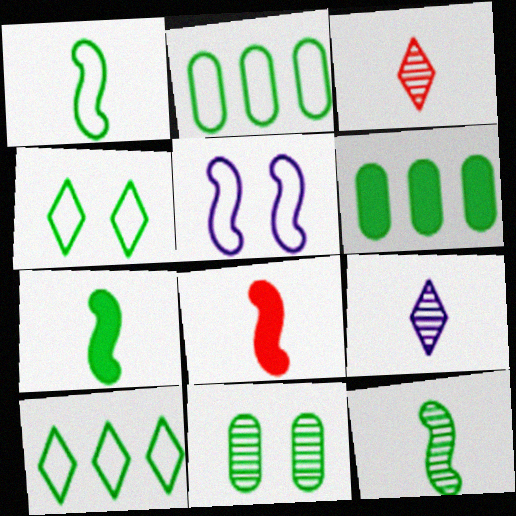[[1, 2, 4], 
[1, 7, 12], 
[3, 5, 6], 
[4, 6, 12], 
[7, 10, 11]]